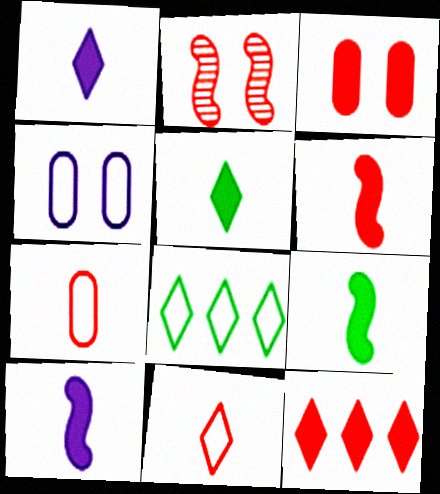[[2, 7, 12], 
[3, 6, 12], 
[6, 9, 10]]